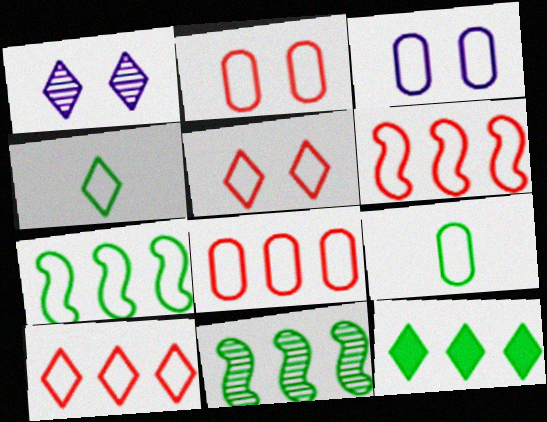[[3, 4, 6], 
[3, 8, 9], 
[6, 8, 10]]